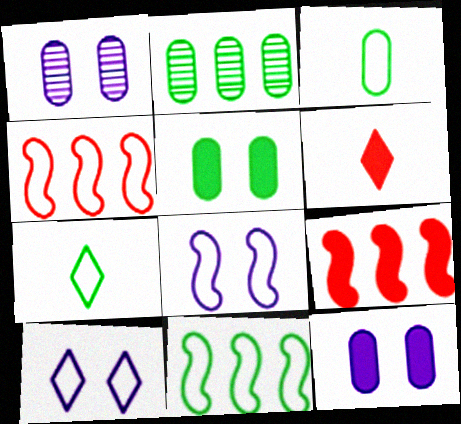[[1, 6, 11], 
[1, 7, 9], 
[2, 3, 5], 
[2, 6, 8], 
[3, 4, 10]]